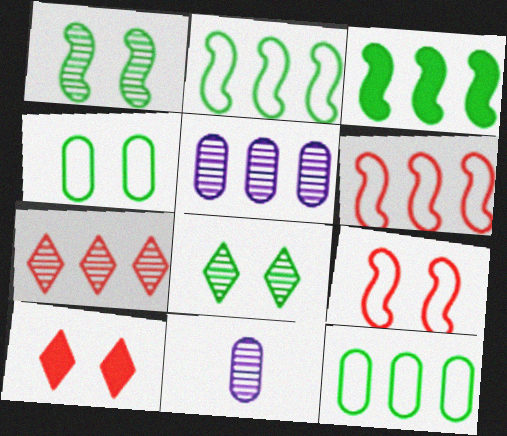[[1, 7, 11], 
[2, 10, 11]]